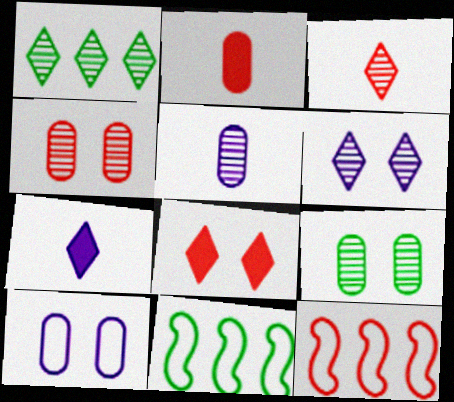[[1, 3, 6], 
[2, 6, 11], 
[4, 7, 11], 
[5, 8, 11], 
[7, 9, 12]]